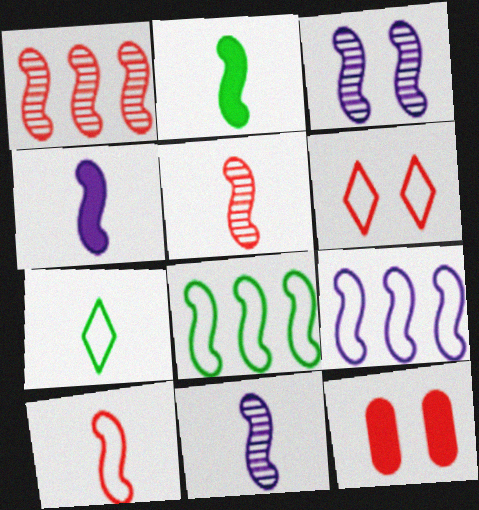[[2, 10, 11], 
[3, 4, 9]]